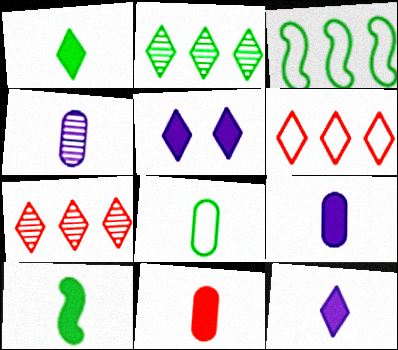[[4, 8, 11], 
[10, 11, 12]]